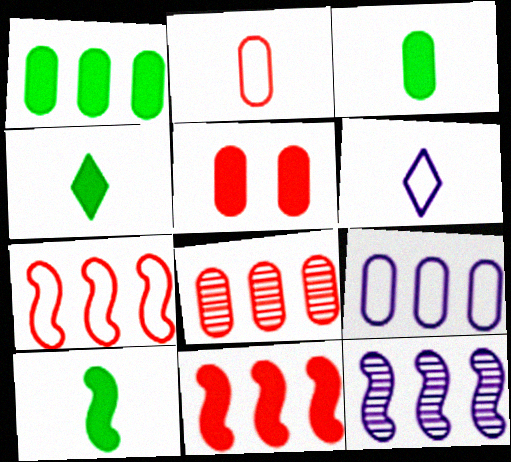[[1, 8, 9], 
[2, 5, 8], 
[3, 4, 10]]